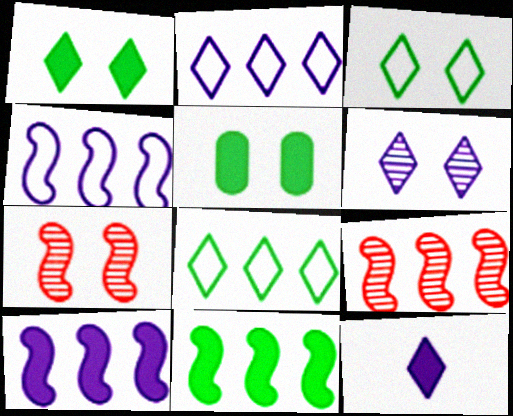[[2, 6, 12], 
[4, 9, 11]]